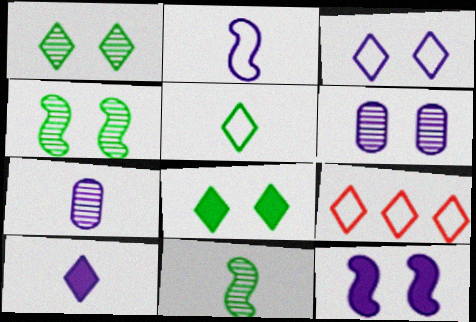[[1, 9, 10], 
[2, 7, 10], 
[3, 5, 9], 
[3, 6, 12]]